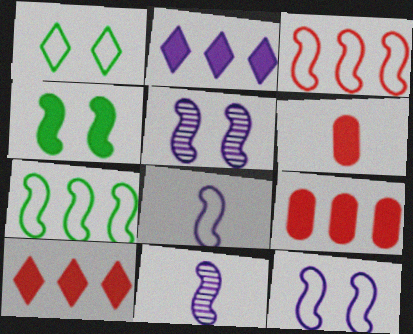[[1, 9, 11], 
[2, 4, 6], 
[3, 4, 11]]